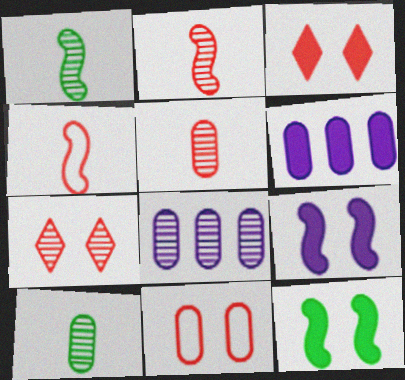[[1, 7, 8], 
[6, 10, 11]]